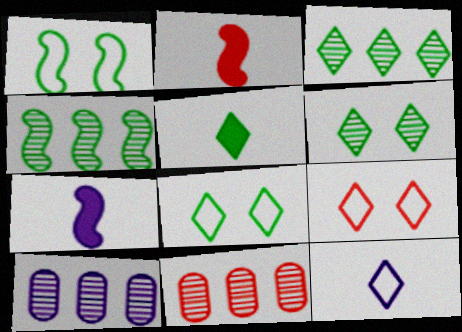[[2, 8, 10], 
[2, 9, 11], 
[3, 5, 8], 
[7, 8, 11]]